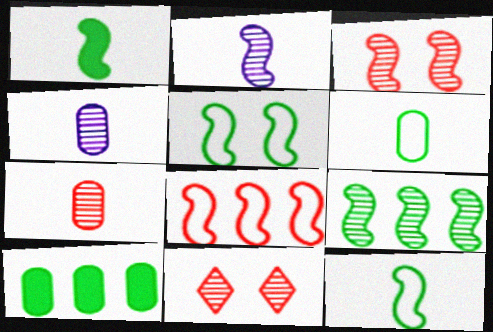[[1, 5, 9], 
[2, 3, 9], 
[4, 9, 11]]